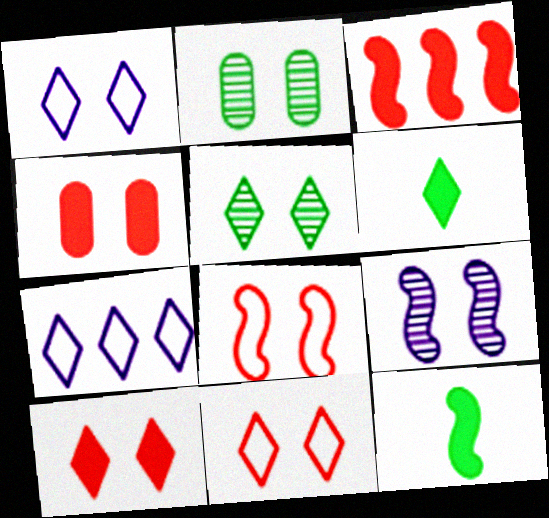[[1, 5, 10]]